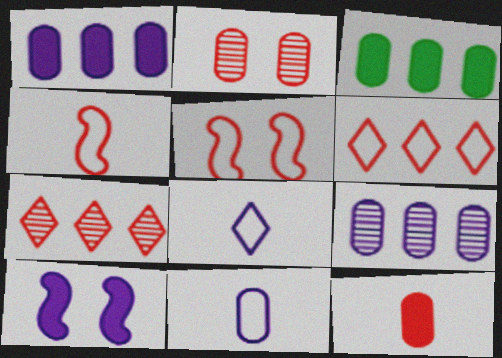[[2, 3, 11], 
[5, 7, 12], 
[8, 9, 10]]